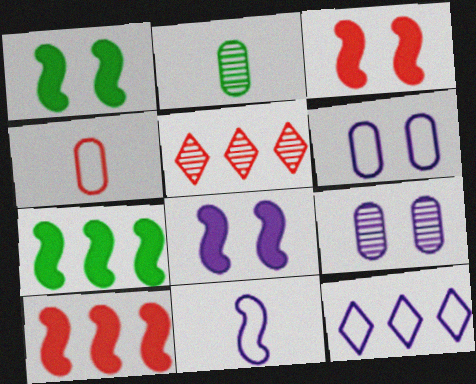[[1, 3, 8], 
[2, 3, 12], 
[3, 4, 5], 
[6, 11, 12]]